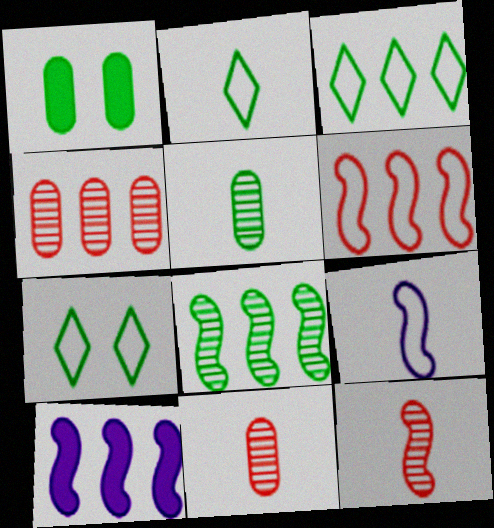[[1, 2, 8], 
[2, 3, 7], 
[3, 4, 10], 
[6, 8, 10], 
[7, 10, 11]]